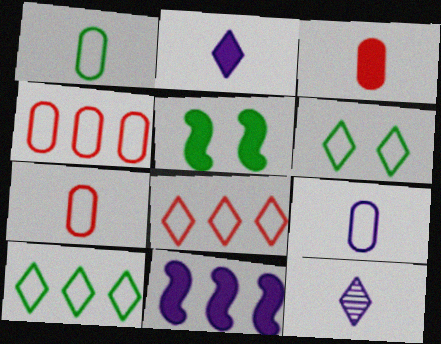[[1, 7, 9], 
[4, 5, 12]]